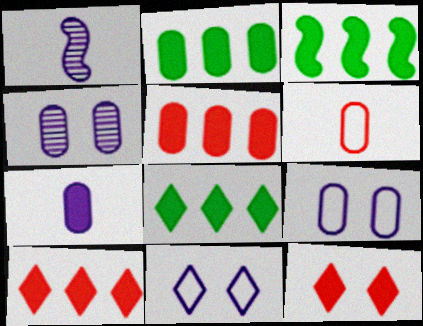[[2, 3, 8], 
[2, 4, 6], 
[3, 7, 12]]